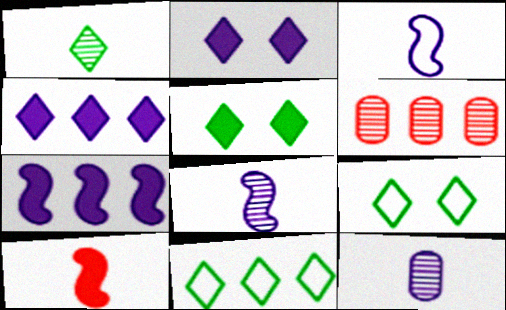[[1, 5, 11], 
[3, 5, 6], 
[6, 7, 11]]